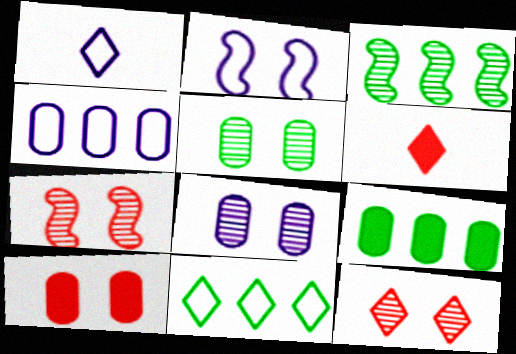[[1, 2, 4], 
[1, 3, 10], 
[1, 7, 9], 
[3, 9, 11]]